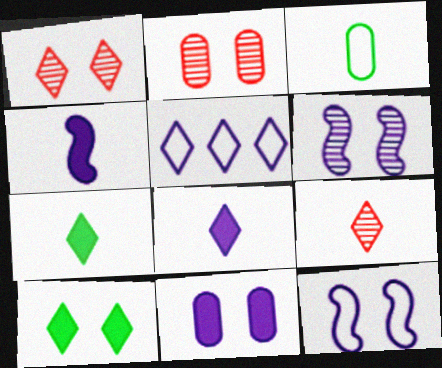[[1, 5, 7], 
[2, 10, 12], 
[3, 4, 9], 
[5, 9, 10]]